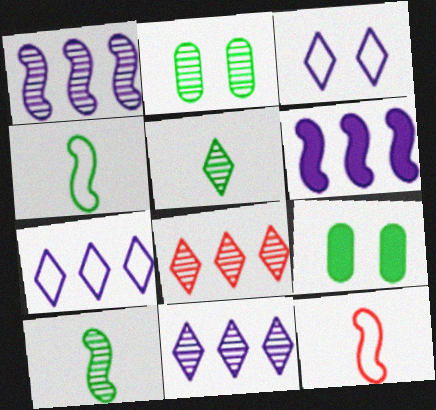[[9, 11, 12]]